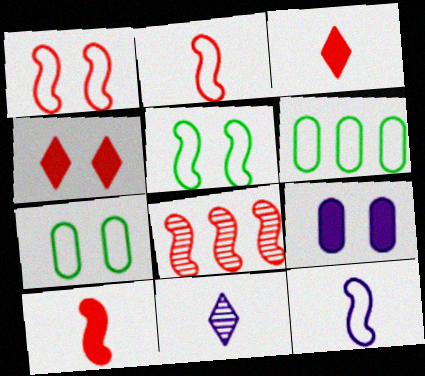[[1, 8, 10]]